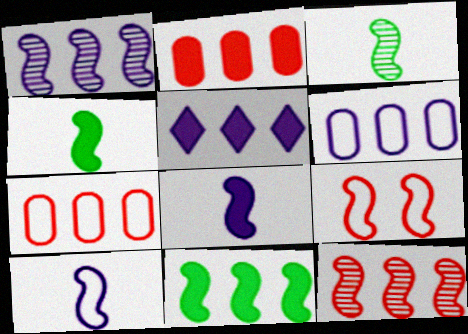[[1, 4, 9], 
[1, 5, 6], 
[2, 5, 11]]